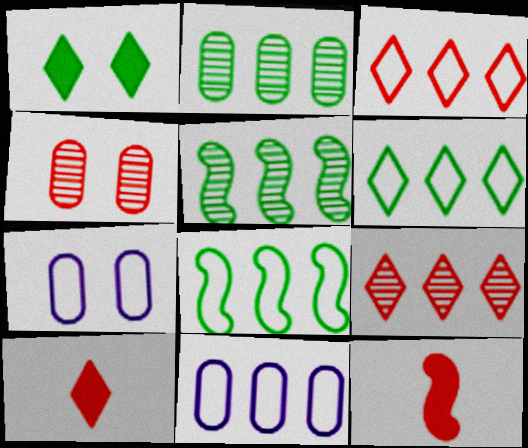[[3, 4, 12], 
[3, 8, 11], 
[5, 7, 10]]